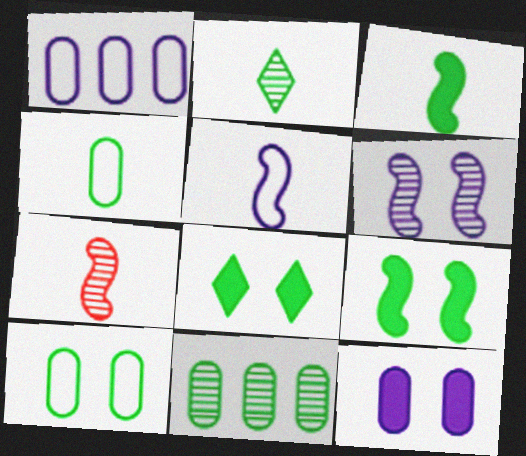[[1, 7, 8], 
[2, 3, 4], 
[3, 5, 7]]